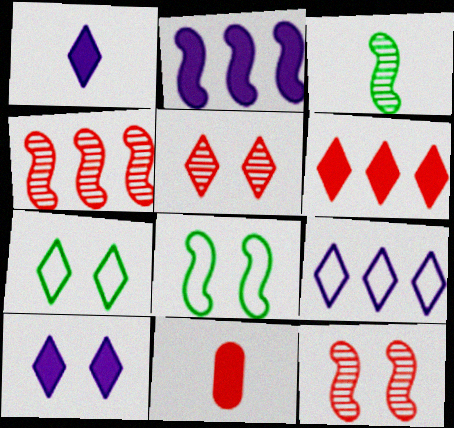[[5, 7, 10]]